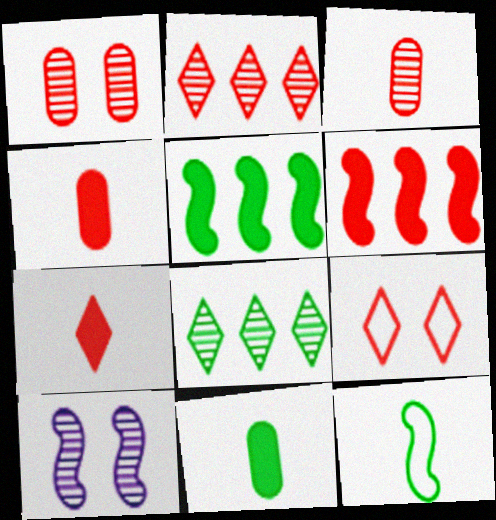[[2, 7, 9], 
[3, 6, 9], 
[3, 8, 10], 
[6, 10, 12]]